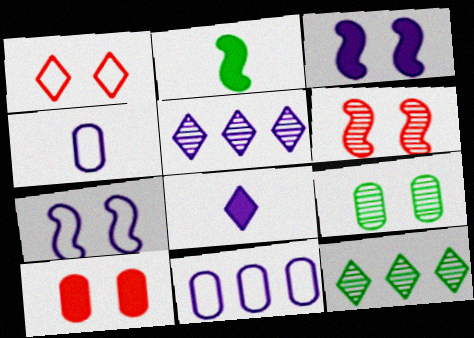[[1, 3, 9], 
[1, 6, 10], 
[1, 8, 12], 
[3, 4, 5]]